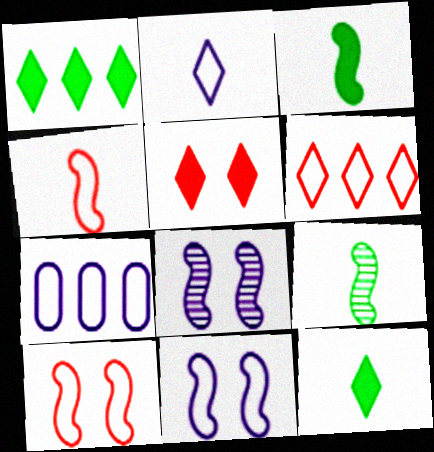[[2, 7, 11], 
[5, 7, 9]]